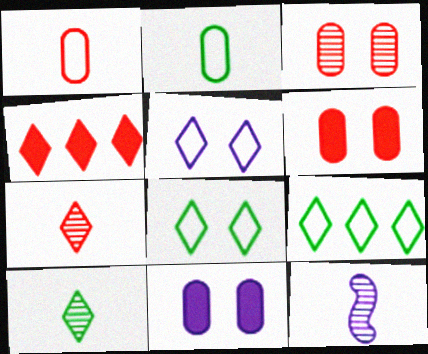[[4, 5, 10], 
[6, 9, 12]]